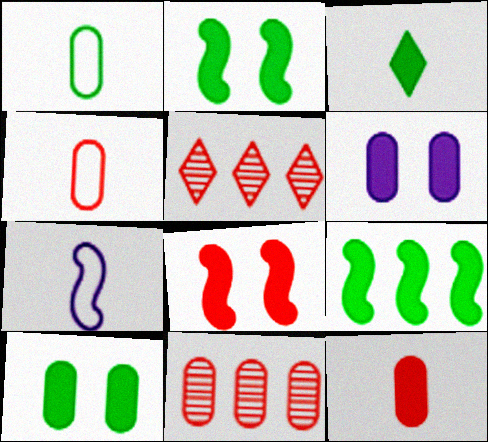[[1, 6, 11], 
[3, 9, 10], 
[4, 5, 8], 
[5, 7, 10]]